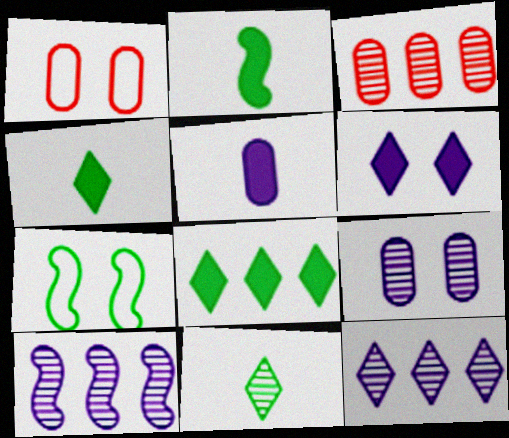[[1, 2, 12], 
[1, 4, 10]]